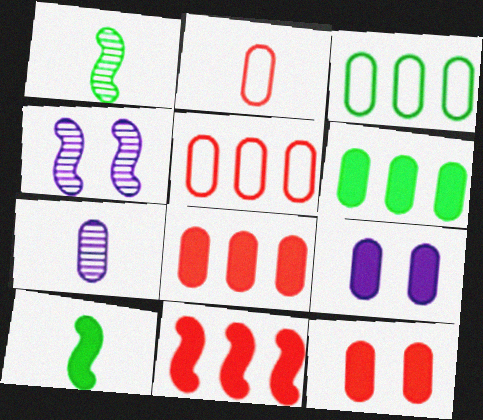[[3, 7, 12]]